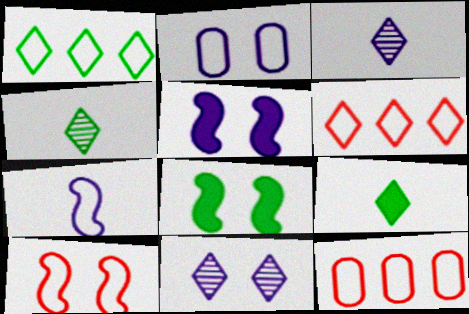[[2, 5, 11], 
[3, 8, 12], 
[4, 5, 12], 
[6, 9, 11]]